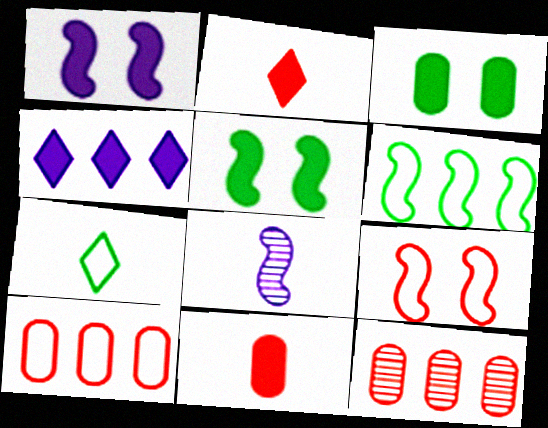[[1, 7, 12], 
[2, 9, 12], 
[4, 5, 11], 
[4, 6, 12], 
[7, 8, 11]]